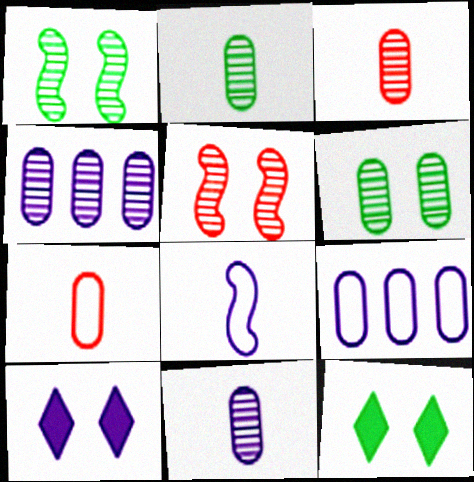[[2, 3, 11], 
[3, 4, 6], 
[4, 8, 10]]